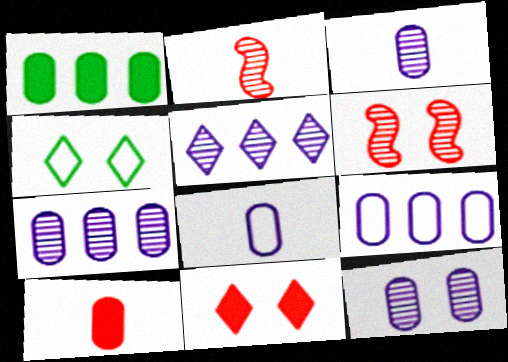[[3, 7, 12]]